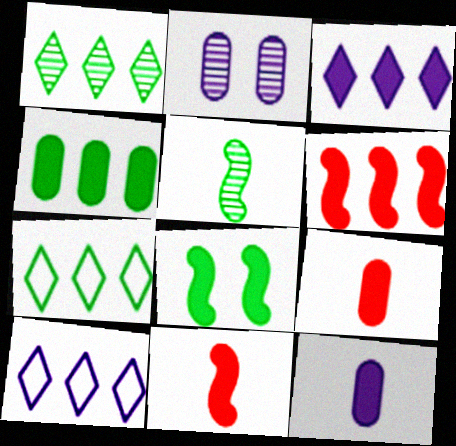[[2, 7, 11], 
[3, 4, 6], 
[3, 8, 9]]